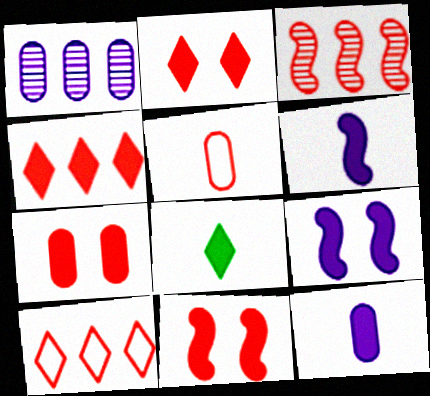[[2, 3, 5], 
[2, 7, 11]]